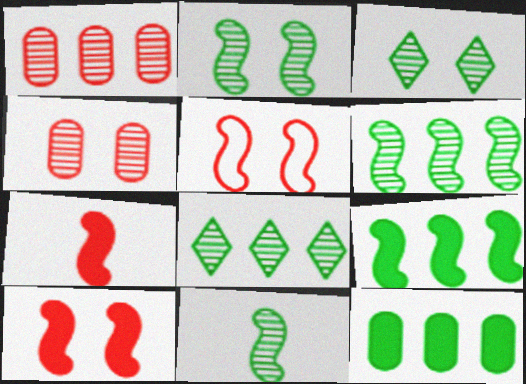[[2, 6, 11]]